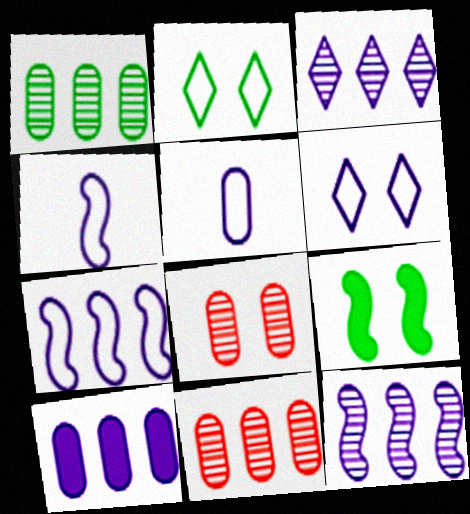[[3, 7, 10], 
[5, 6, 7], 
[6, 8, 9]]